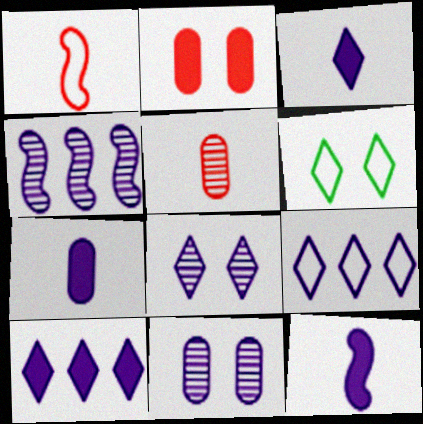[[3, 7, 12], 
[3, 8, 9], 
[9, 11, 12]]